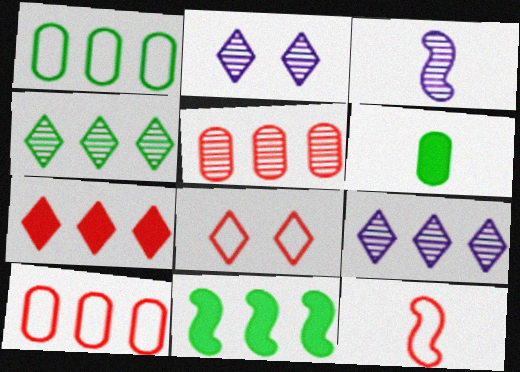[[1, 4, 11], 
[8, 10, 12], 
[9, 10, 11]]